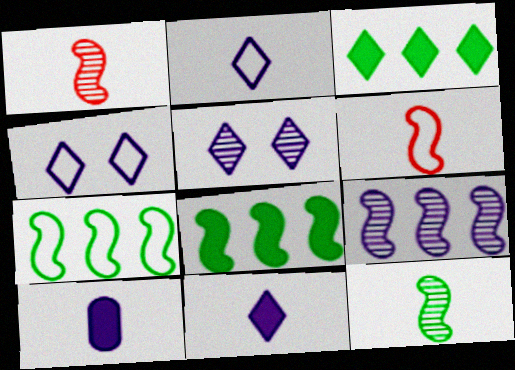[[4, 9, 10]]